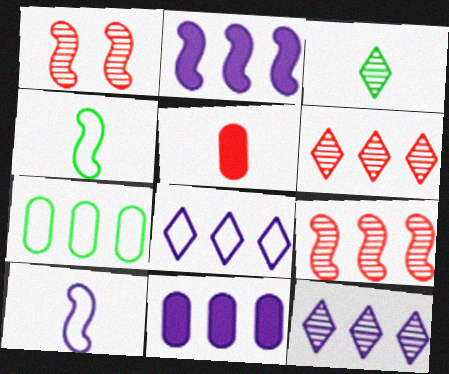[[1, 2, 4], 
[2, 6, 7], 
[3, 5, 10]]